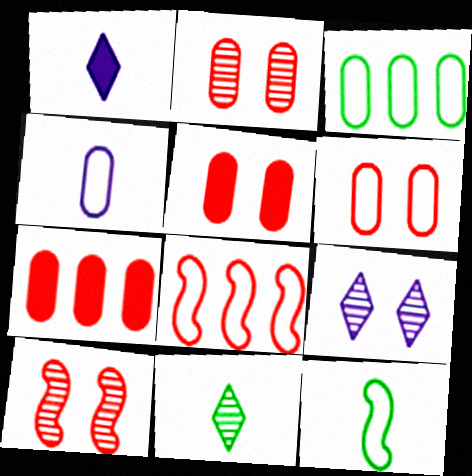[[1, 3, 10], 
[2, 5, 6], 
[3, 4, 6], 
[7, 9, 12]]